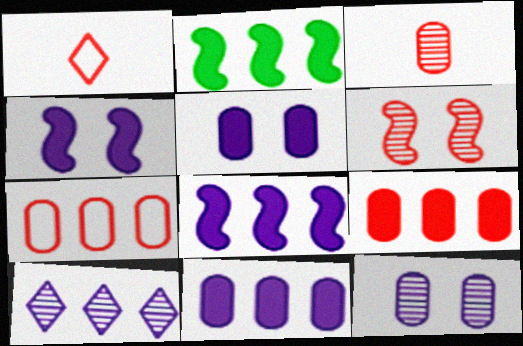[[1, 2, 12], 
[1, 6, 9], 
[2, 7, 10]]